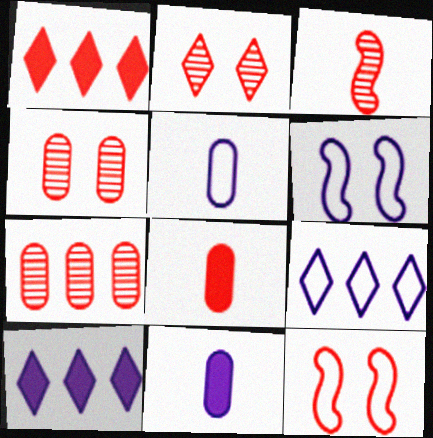[[2, 3, 7], 
[5, 6, 9]]